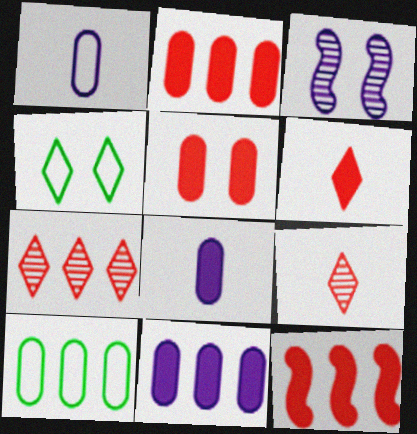[[3, 4, 5], 
[3, 6, 10], 
[5, 6, 12]]